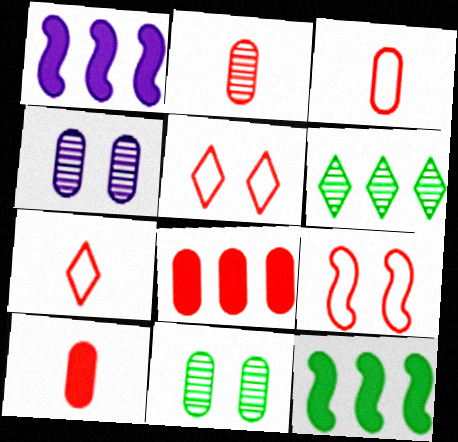[[1, 7, 11], 
[2, 3, 10], 
[4, 7, 12]]